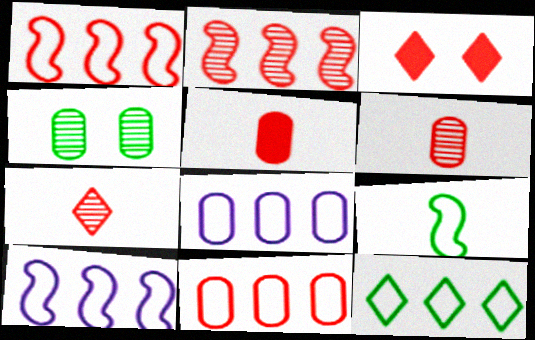[[1, 3, 6], 
[1, 8, 12], 
[4, 5, 8], 
[10, 11, 12]]